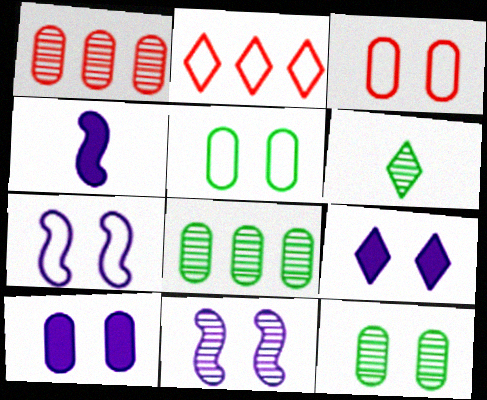[[1, 6, 11], 
[2, 4, 12], 
[2, 6, 9], 
[3, 10, 12]]